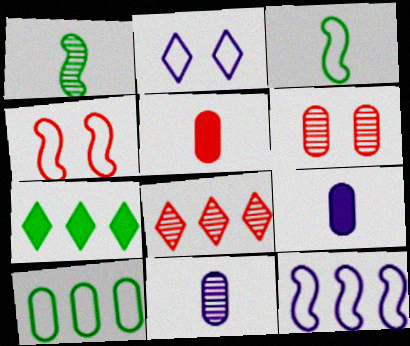[[3, 4, 12], 
[4, 5, 8], 
[4, 7, 11], 
[6, 9, 10]]